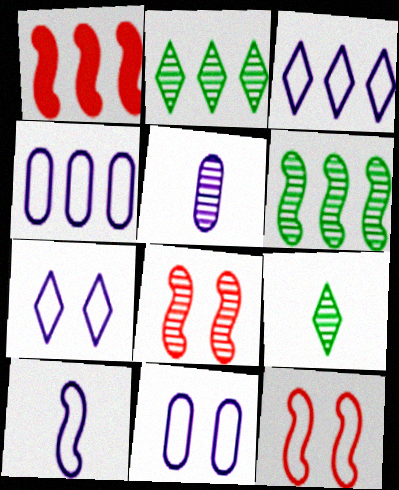[[1, 2, 4], 
[1, 9, 11], 
[2, 5, 8], 
[3, 10, 11], 
[4, 7, 10]]